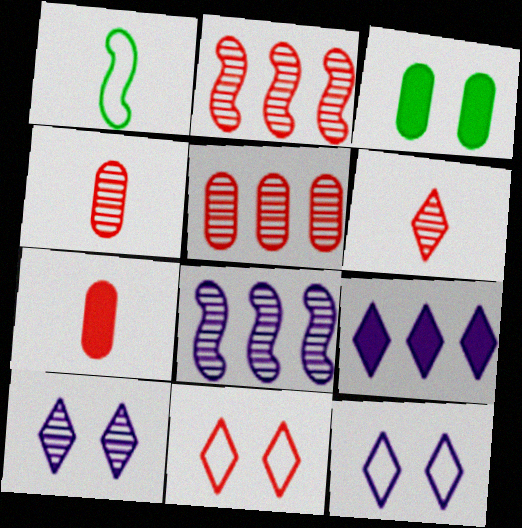[[2, 7, 11]]